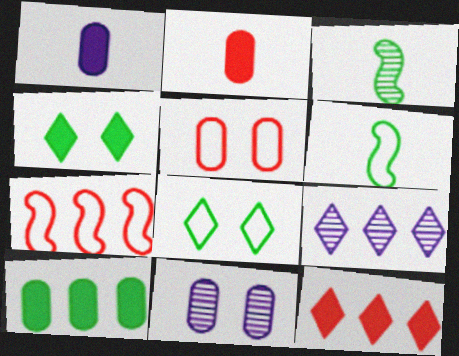[[3, 8, 10], 
[6, 11, 12], 
[7, 9, 10]]